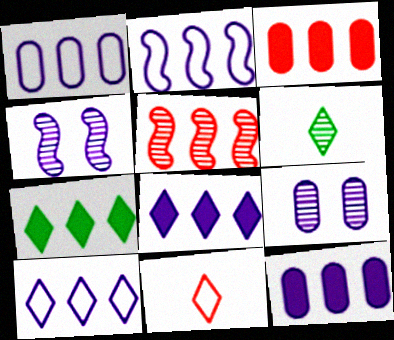[[1, 2, 10], 
[1, 5, 7], 
[5, 6, 9]]